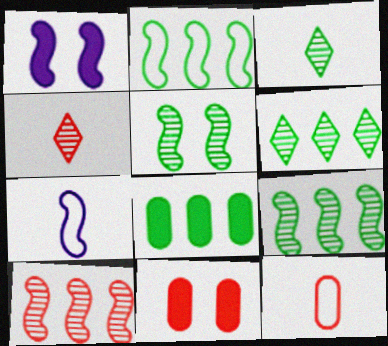[[1, 6, 12], 
[2, 6, 8], 
[6, 7, 11]]